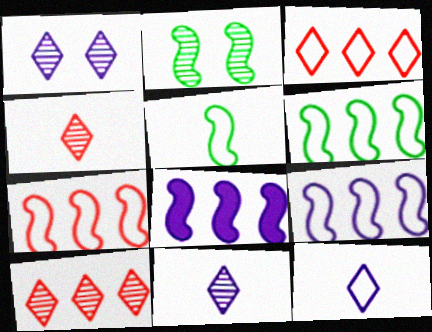[[6, 7, 9]]